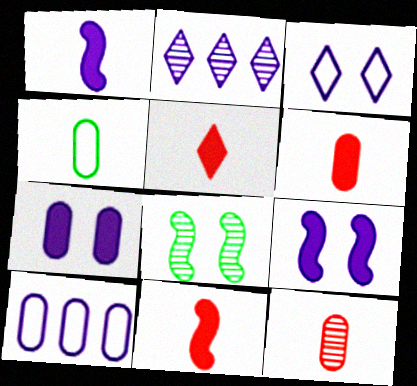[[2, 8, 12], 
[5, 6, 11], 
[5, 8, 10]]